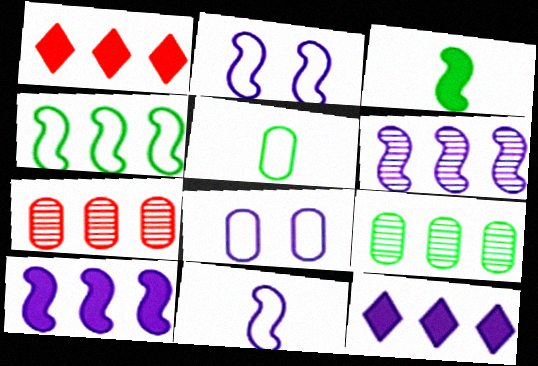[[4, 7, 12]]